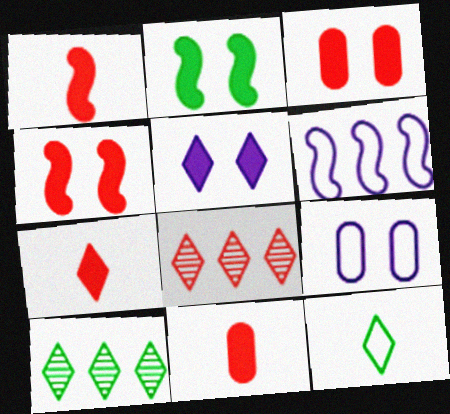[[1, 7, 11], 
[1, 9, 10], 
[2, 3, 5], 
[5, 8, 12]]